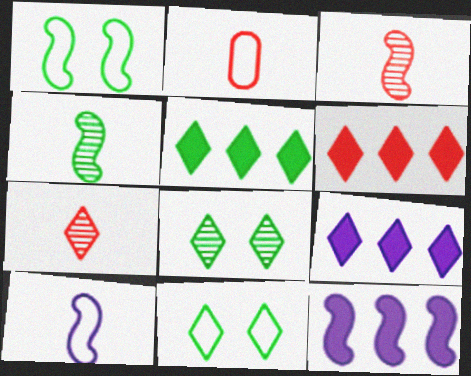[[1, 3, 12], 
[2, 8, 12], 
[5, 6, 9], 
[7, 9, 11]]